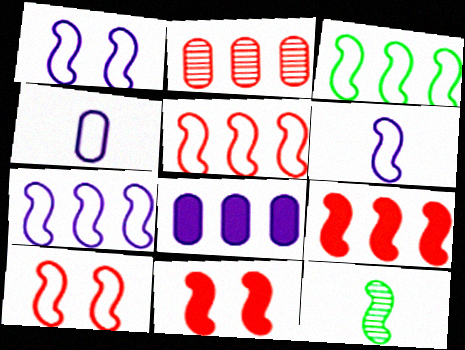[[1, 6, 7], 
[1, 9, 12], 
[3, 5, 7], 
[3, 6, 10], 
[7, 11, 12]]